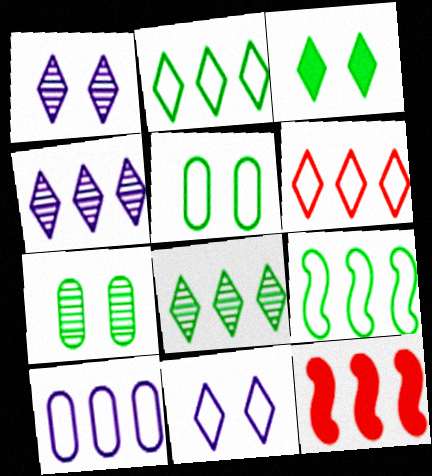[[6, 9, 10], 
[8, 10, 12]]